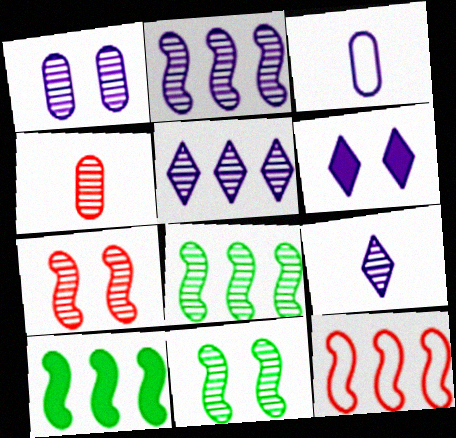[[1, 2, 9], 
[2, 3, 6], 
[2, 10, 12], 
[4, 5, 11]]